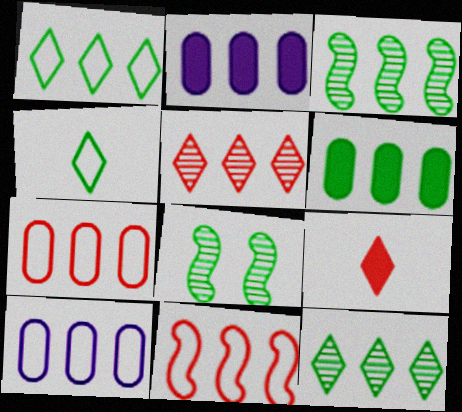[[1, 3, 6], 
[1, 10, 11], 
[2, 11, 12], 
[4, 6, 8], 
[8, 9, 10]]